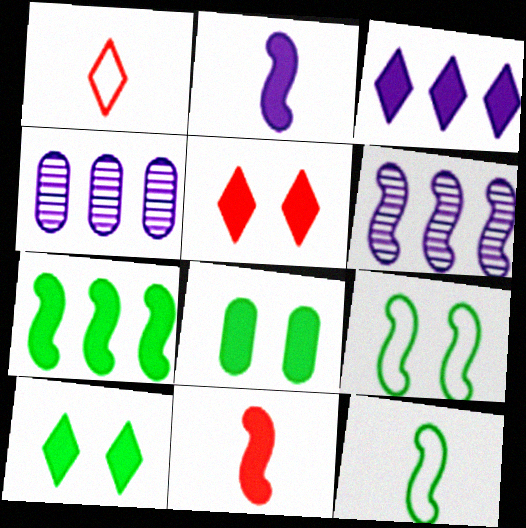[[1, 6, 8], 
[3, 8, 11], 
[4, 5, 12], 
[6, 9, 11]]